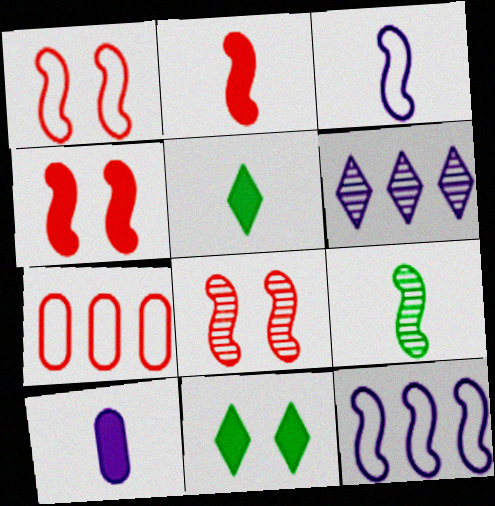[[1, 4, 8], 
[2, 3, 9], 
[2, 5, 10], 
[4, 9, 12]]